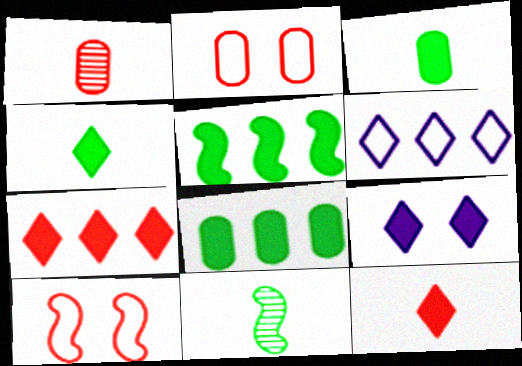[[1, 7, 10], 
[4, 7, 9]]